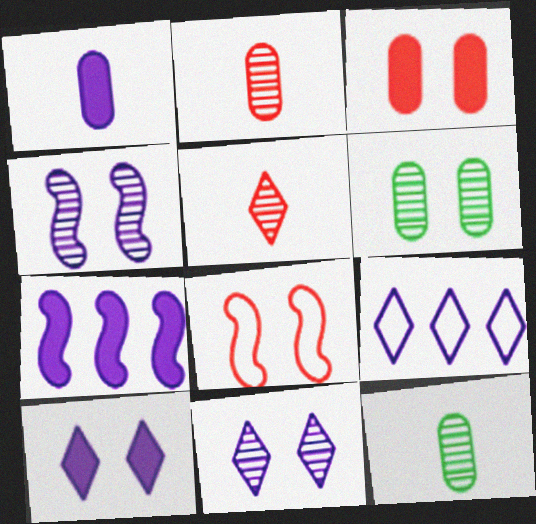[[1, 4, 9], 
[1, 7, 10], 
[6, 8, 10]]